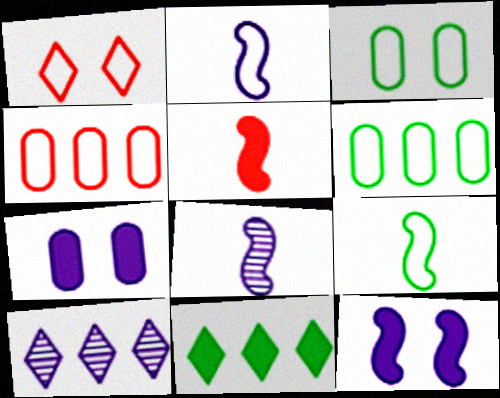[[1, 2, 6], 
[2, 7, 10], 
[3, 5, 10], 
[5, 7, 11], 
[5, 8, 9]]